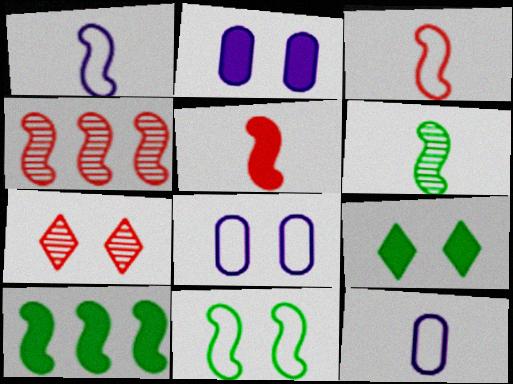[[1, 5, 6], 
[2, 7, 11], 
[4, 9, 12], 
[6, 10, 11], 
[7, 10, 12]]